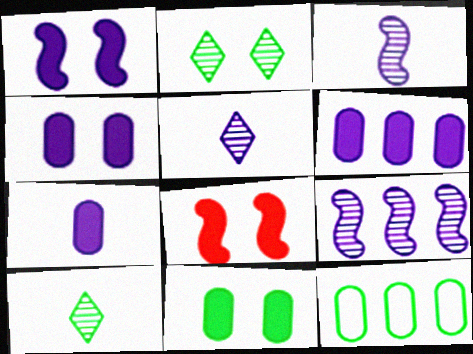[[4, 6, 7], 
[5, 8, 12]]